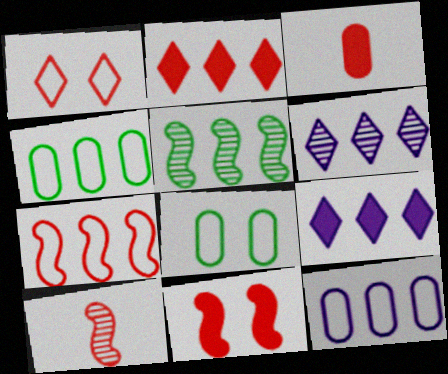[[2, 3, 11], 
[2, 5, 12], 
[7, 10, 11], 
[8, 9, 10]]